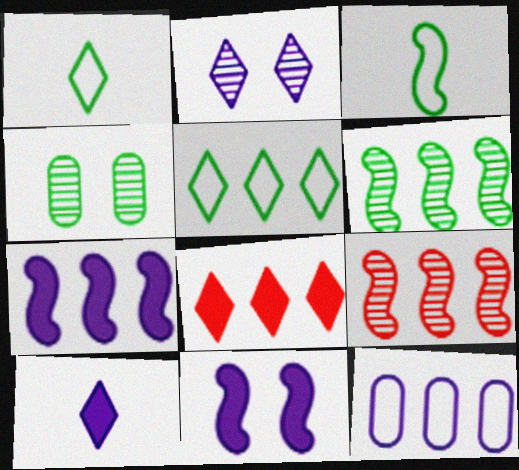[[1, 2, 8], 
[3, 9, 11], 
[6, 8, 12]]